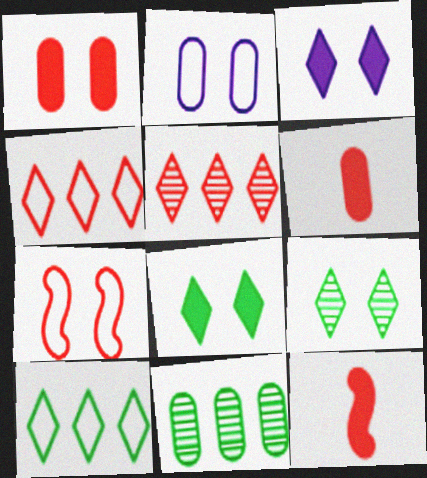[[2, 6, 11], 
[5, 6, 7]]